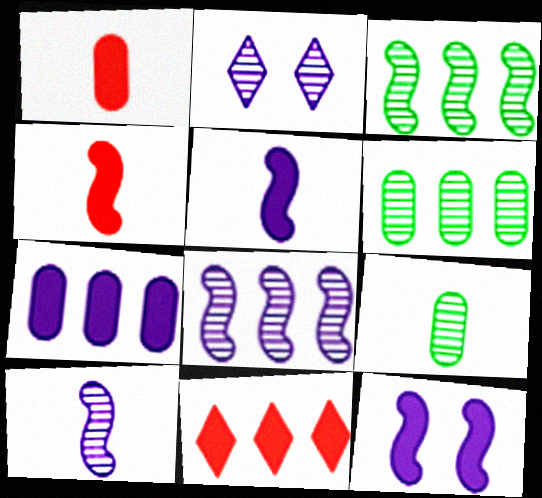[]